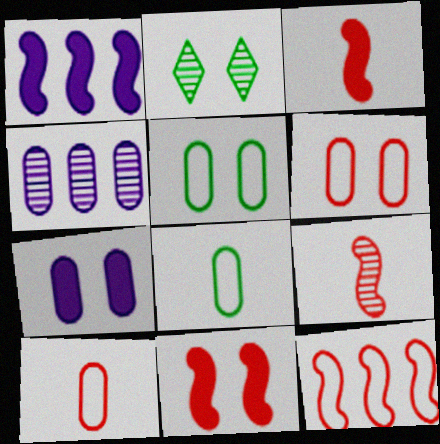[[1, 2, 10], 
[2, 4, 9], 
[9, 11, 12]]